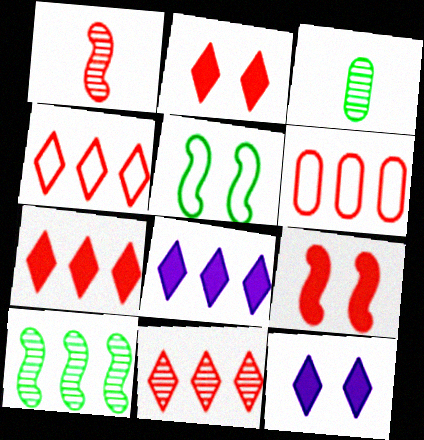[[1, 2, 6], 
[4, 7, 11], 
[6, 8, 10]]